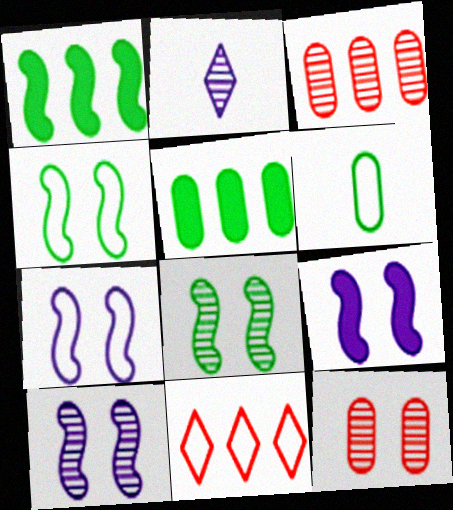[[2, 3, 8], 
[6, 7, 11], 
[7, 9, 10]]